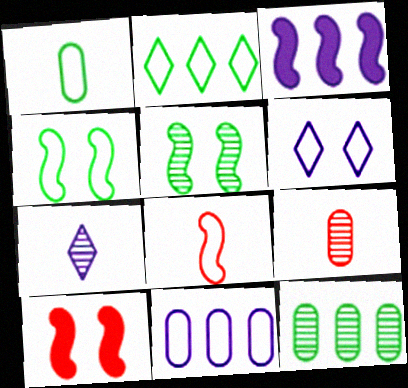[[1, 2, 4], 
[3, 5, 8]]